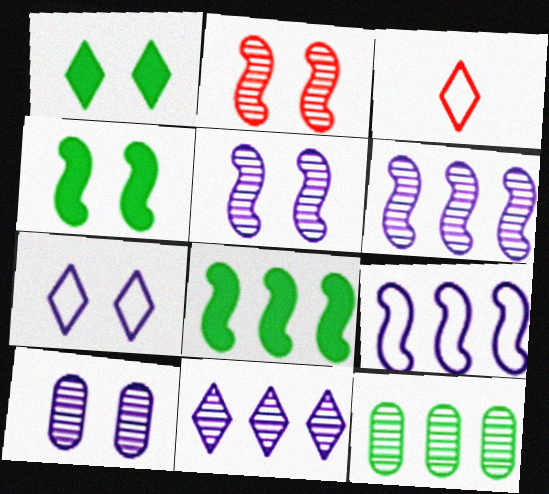[[1, 3, 11], 
[3, 8, 10]]